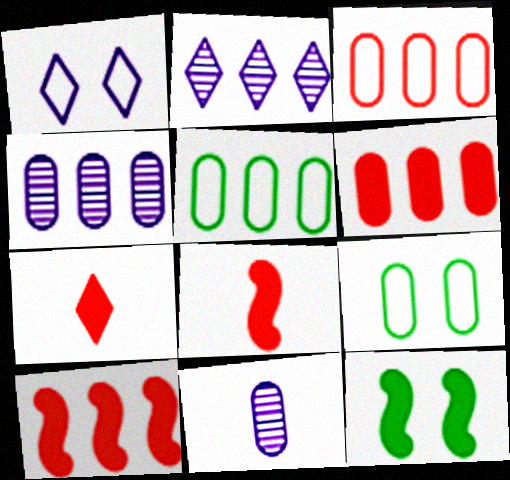[[2, 5, 10], 
[2, 8, 9], 
[4, 5, 6], 
[6, 9, 11]]